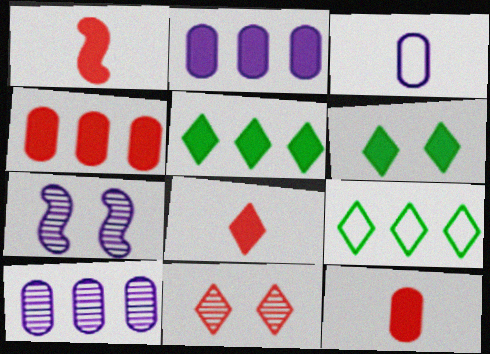[[1, 2, 6], 
[1, 8, 12], 
[7, 9, 12]]